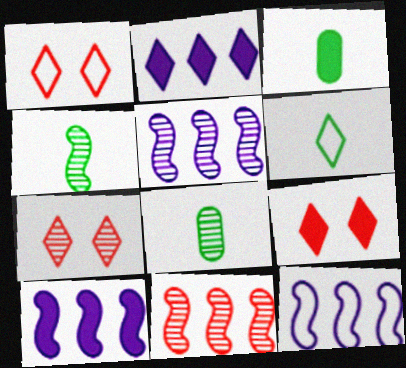[[1, 3, 5], 
[1, 7, 9], 
[1, 8, 10], 
[2, 6, 7], 
[3, 4, 6], 
[3, 7, 12], 
[3, 9, 10], 
[5, 7, 8], 
[5, 10, 12], 
[8, 9, 12]]